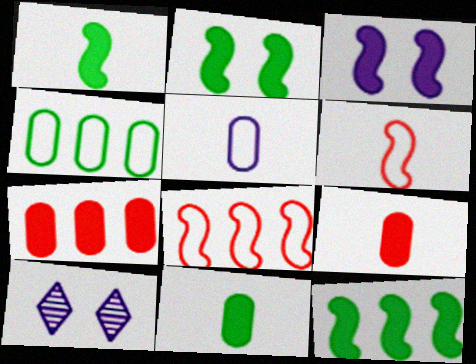[[1, 2, 12], 
[8, 10, 11]]